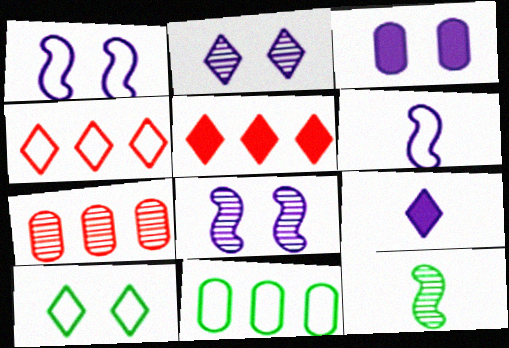[[1, 2, 3], 
[2, 7, 12], 
[3, 4, 12]]